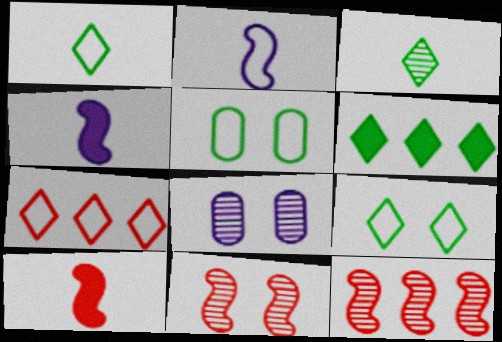[[2, 5, 7], 
[3, 6, 9], 
[3, 8, 12]]